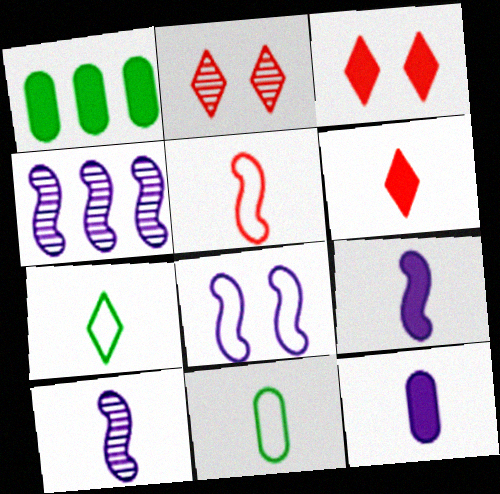[[1, 3, 9], 
[3, 4, 11], 
[4, 8, 9], 
[6, 10, 11]]